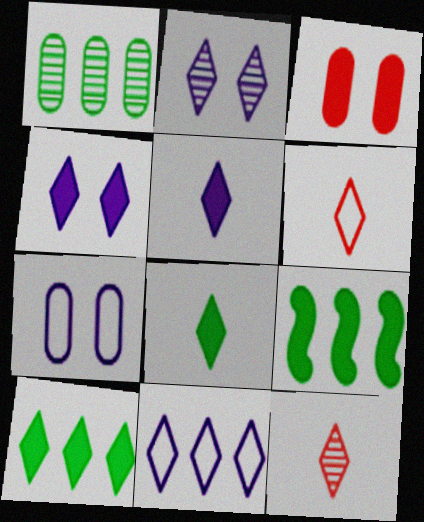[[2, 5, 11], 
[2, 6, 10], 
[3, 5, 9], 
[7, 9, 12]]